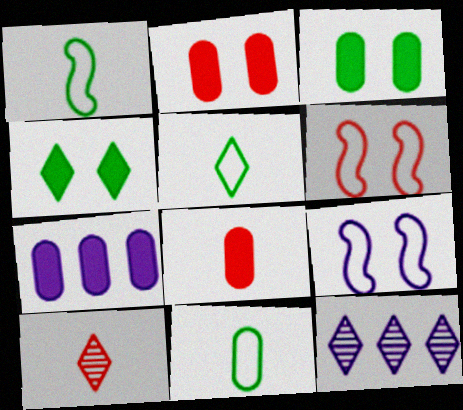[[1, 2, 12], 
[1, 5, 11], 
[3, 7, 8]]